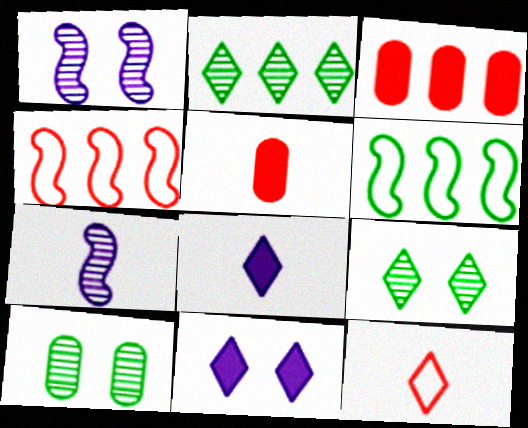[[2, 11, 12], 
[4, 8, 10]]